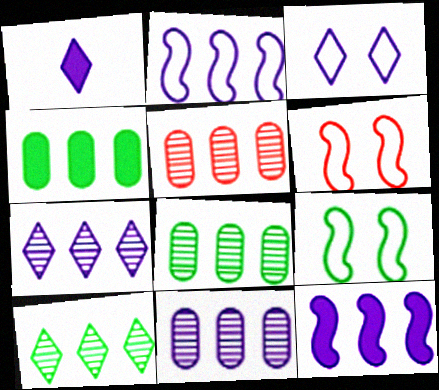[[1, 3, 7], 
[1, 5, 9], 
[1, 6, 8], 
[5, 8, 11]]